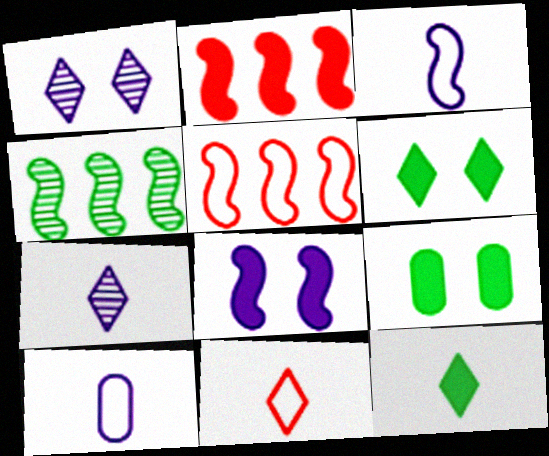[[5, 7, 9], 
[7, 11, 12]]